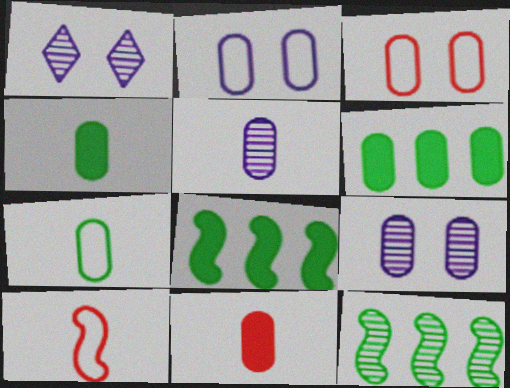[[1, 6, 10], 
[3, 5, 6], 
[5, 7, 11]]